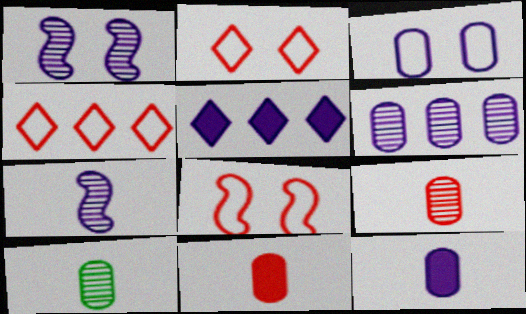[[3, 5, 7], 
[3, 6, 12], 
[5, 8, 10]]